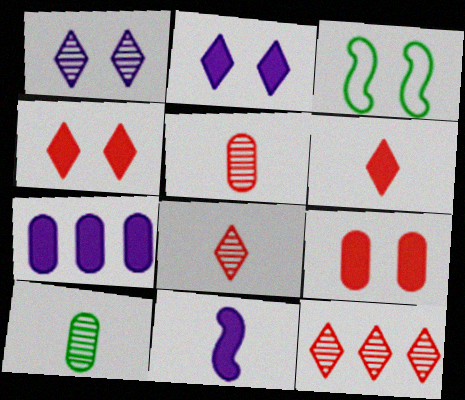[[1, 3, 9], 
[2, 7, 11], 
[3, 7, 8]]